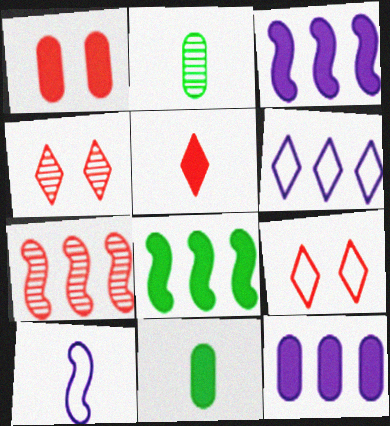[[1, 11, 12], 
[2, 3, 9], 
[2, 5, 10]]